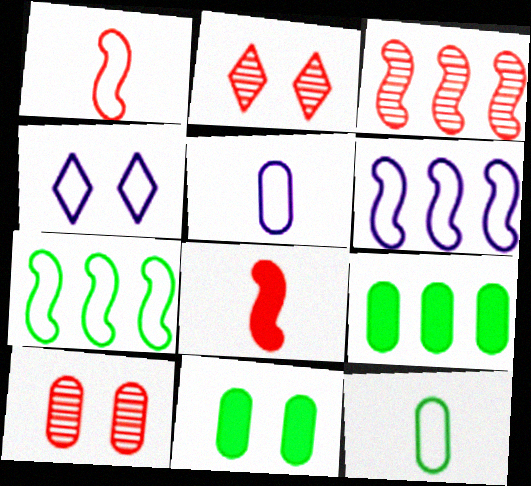[[4, 5, 6], 
[5, 9, 10]]